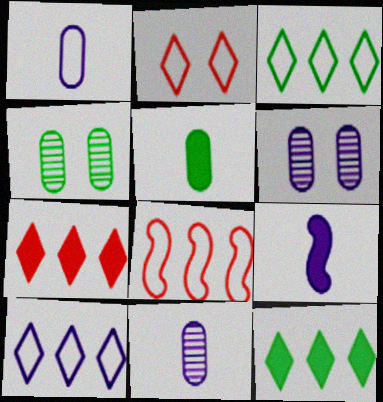[[6, 9, 10]]